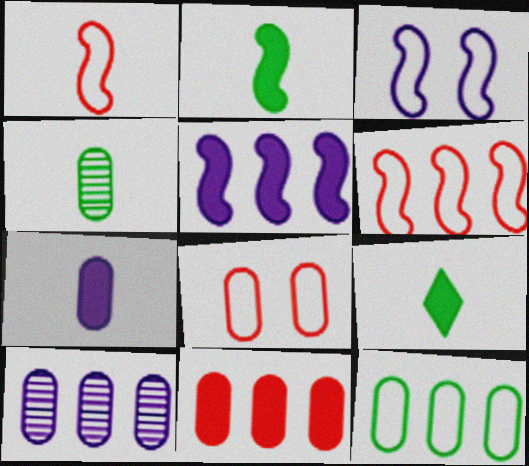[[10, 11, 12]]